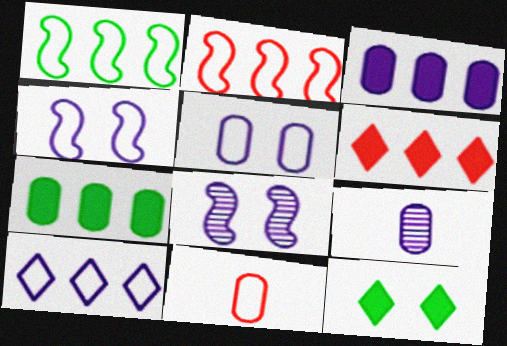[[2, 9, 12], 
[3, 5, 9]]